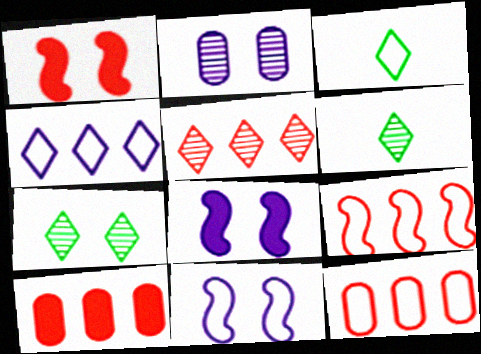[[3, 11, 12], 
[5, 9, 10], 
[6, 8, 12], 
[6, 10, 11]]